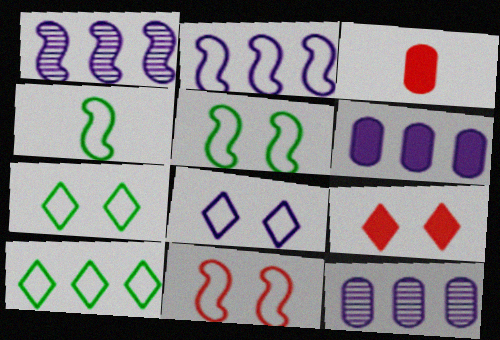[[1, 3, 7], 
[2, 4, 11], 
[4, 9, 12]]